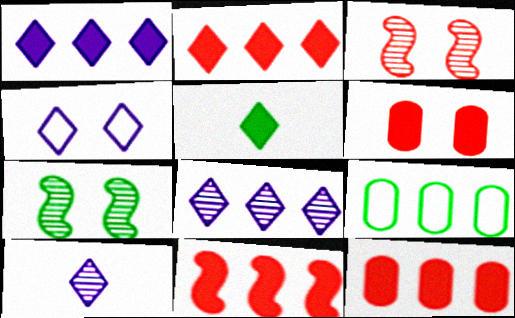[[1, 4, 10], 
[2, 11, 12], 
[4, 6, 7], 
[5, 7, 9], 
[8, 9, 11]]